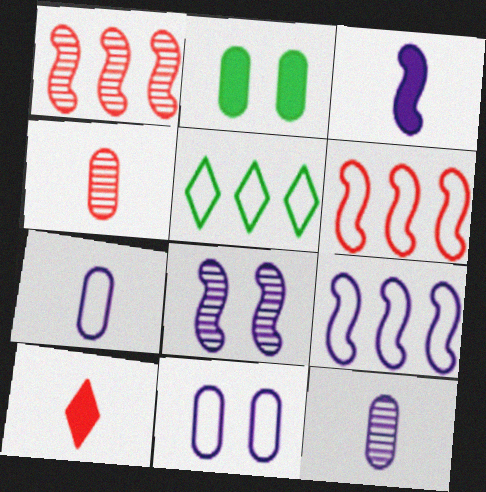[[3, 8, 9]]